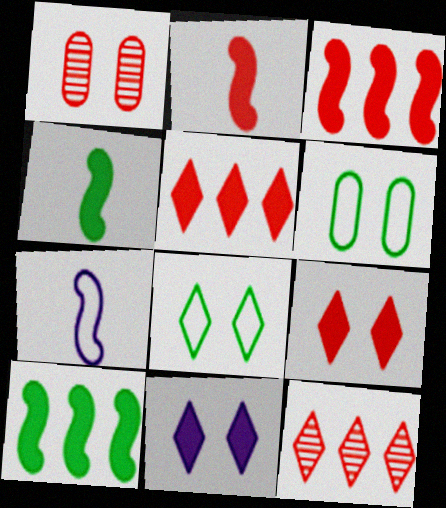[]